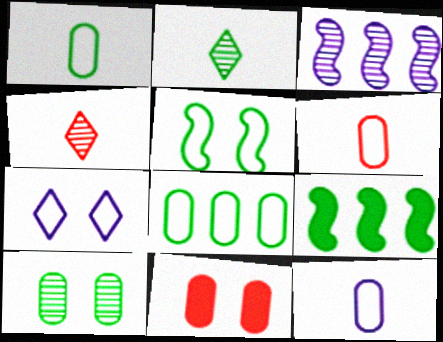[[1, 6, 12], 
[3, 4, 10]]